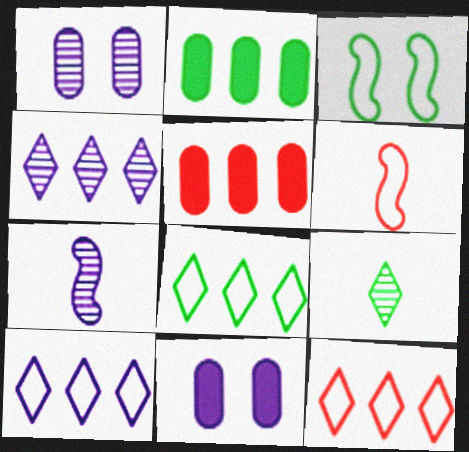[[1, 4, 7], 
[2, 3, 9], 
[7, 10, 11], 
[8, 10, 12]]